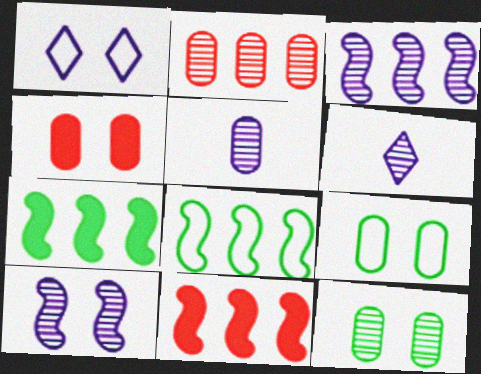[[2, 5, 12], 
[3, 8, 11], 
[4, 6, 8], 
[6, 9, 11]]